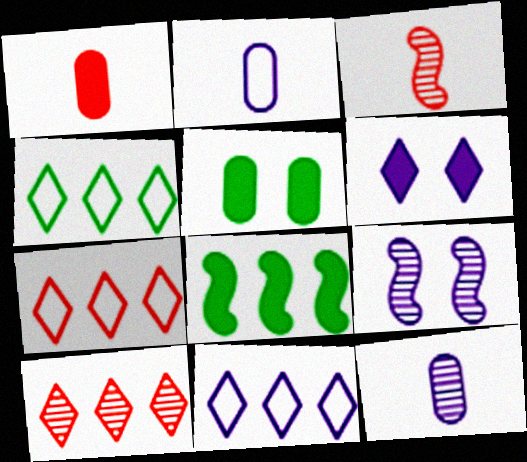[[1, 4, 9], 
[1, 6, 8], 
[3, 5, 11], 
[4, 7, 11]]